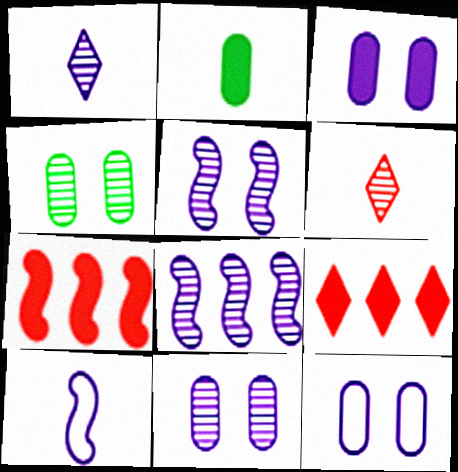[[1, 8, 11], 
[2, 6, 10], 
[3, 11, 12], 
[4, 6, 8], 
[4, 9, 10]]